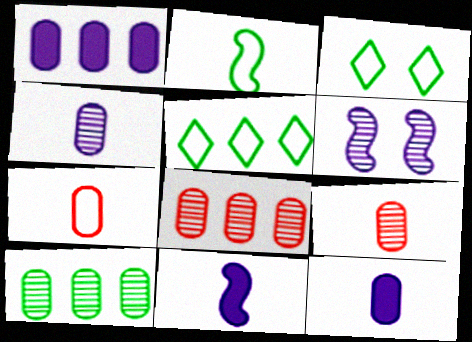[[3, 8, 11]]